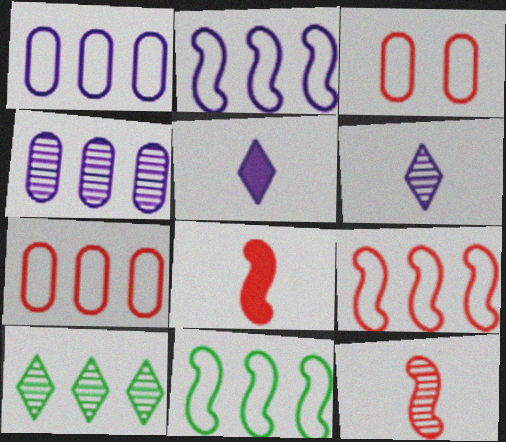[[2, 9, 11]]